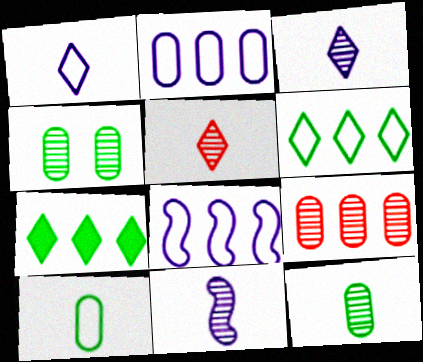[[5, 11, 12], 
[7, 8, 9]]